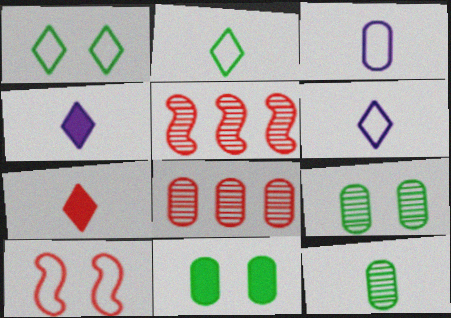[[3, 8, 11], 
[5, 6, 11], 
[7, 8, 10]]